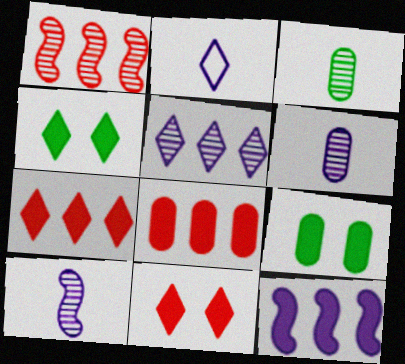[[1, 2, 9]]